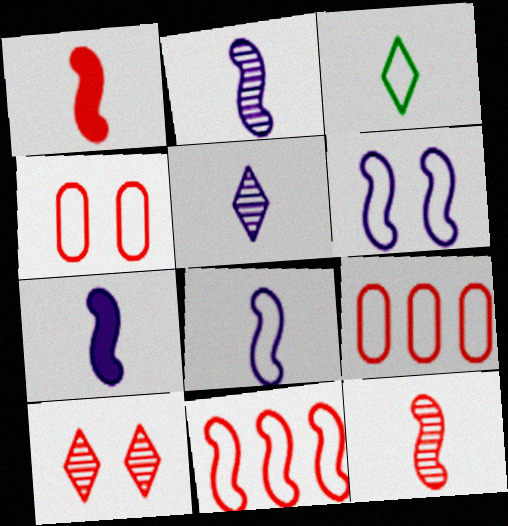[[1, 9, 10], 
[2, 7, 8], 
[3, 6, 9]]